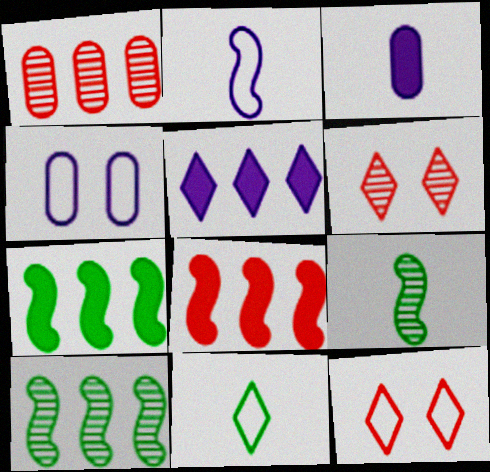[[3, 10, 12], 
[5, 6, 11]]